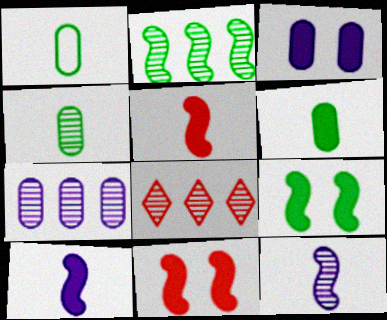[[1, 4, 6], 
[2, 7, 8]]